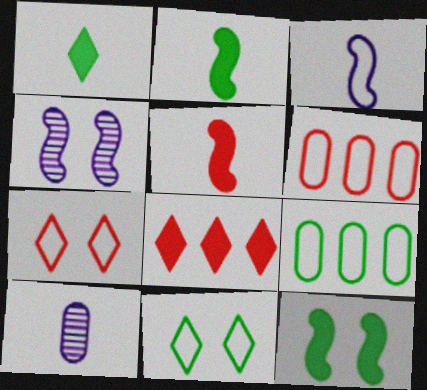[[1, 4, 6], 
[3, 6, 11], 
[3, 7, 9]]